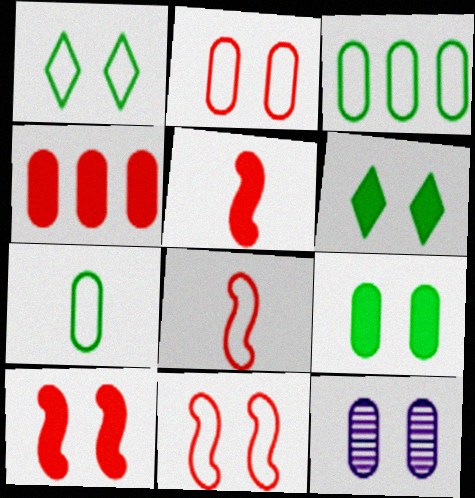[[1, 10, 12], 
[2, 9, 12], 
[4, 7, 12], 
[6, 11, 12]]